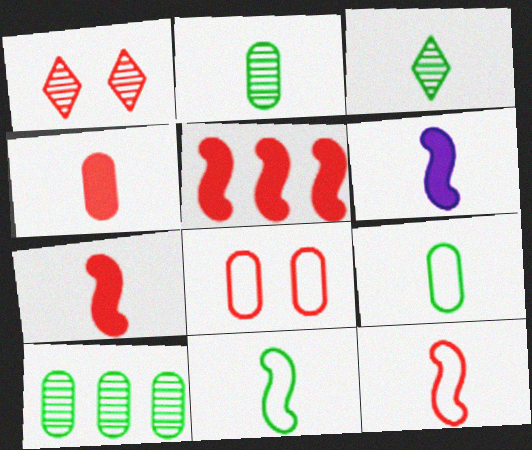[]